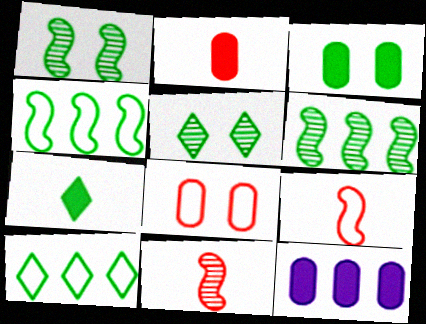[[2, 3, 12], 
[5, 7, 10], 
[5, 9, 12]]